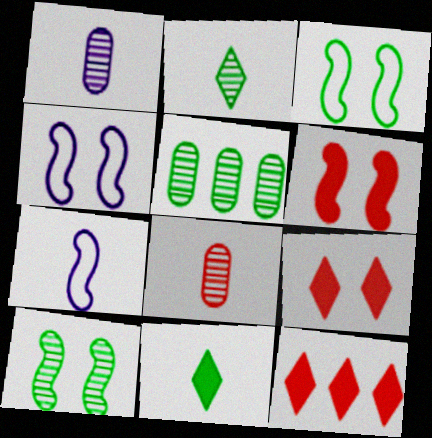[[1, 3, 12], 
[2, 5, 10], 
[3, 5, 11], 
[4, 6, 10], 
[5, 7, 9], 
[7, 8, 11]]